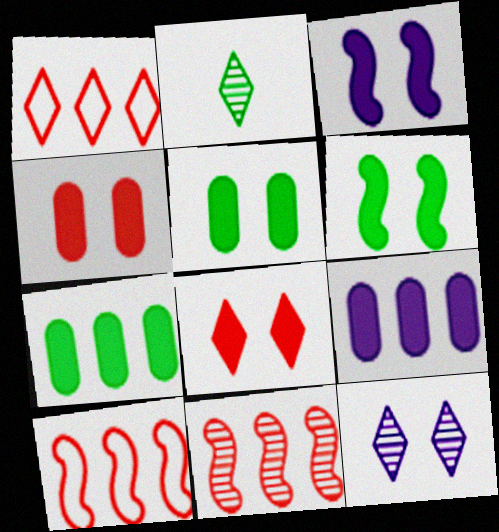[[3, 5, 8]]